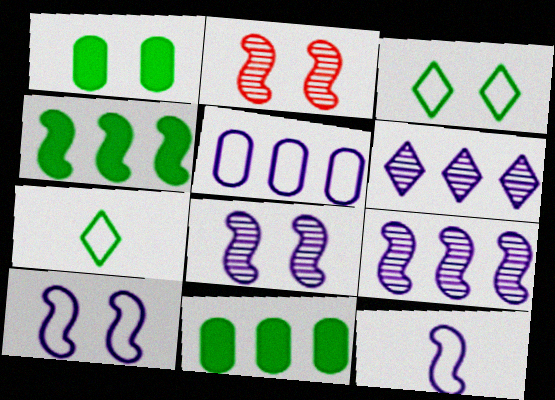[[2, 4, 12]]